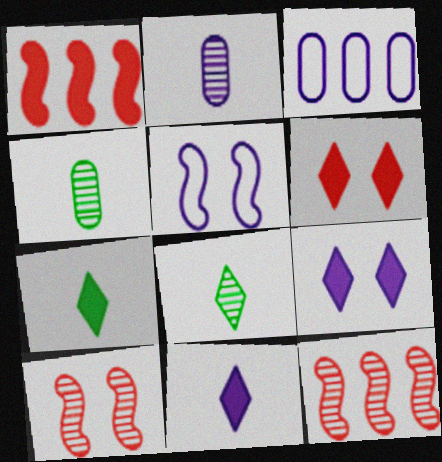[[3, 7, 10]]